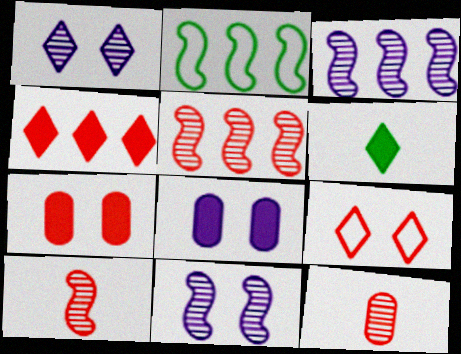[]